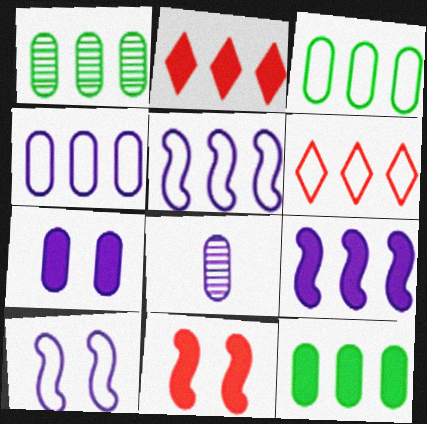[[1, 2, 5], 
[1, 3, 12], 
[1, 6, 9], 
[2, 9, 12], 
[3, 5, 6], 
[4, 7, 8]]